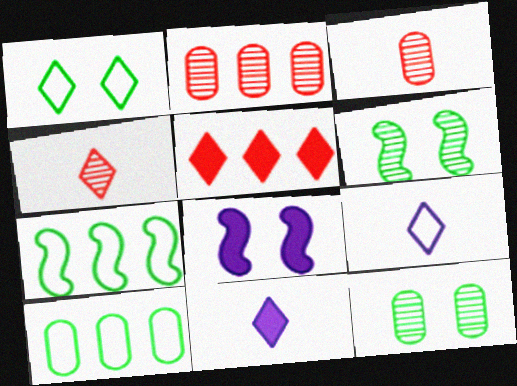[[4, 8, 10]]